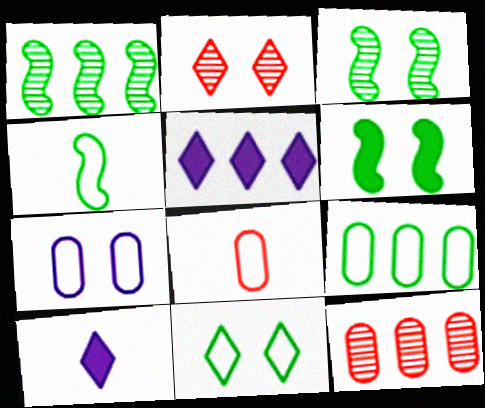[[1, 4, 6], 
[2, 6, 7], 
[3, 5, 8], 
[4, 9, 11], 
[7, 8, 9]]